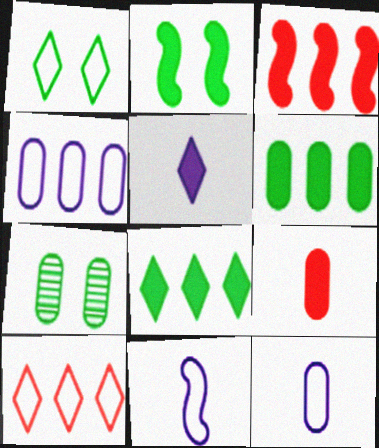[[1, 2, 7], 
[4, 7, 9]]